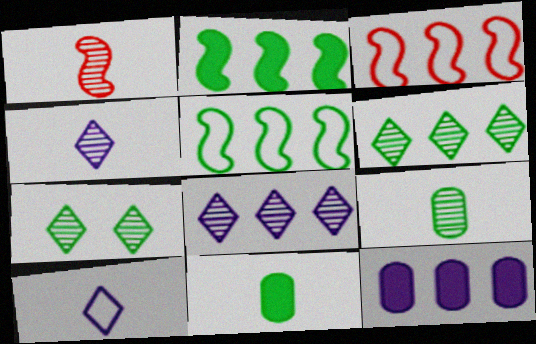[[1, 4, 9], 
[1, 10, 11], 
[3, 6, 12], 
[5, 7, 11]]